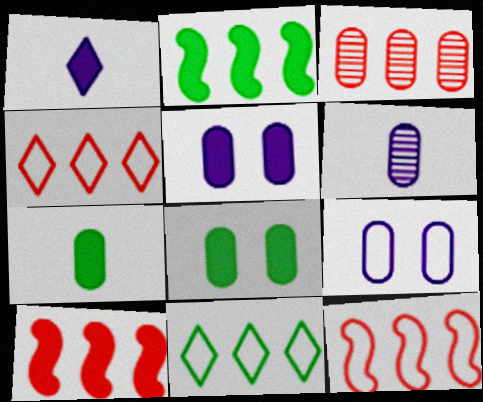[[1, 8, 10], 
[3, 4, 10], 
[3, 7, 9]]